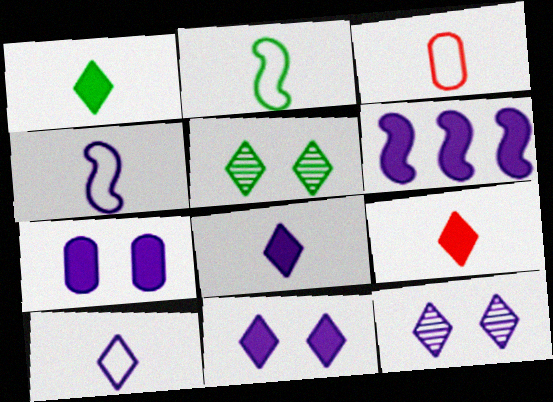[[1, 8, 9], 
[2, 3, 10], 
[3, 5, 6], 
[6, 7, 8]]